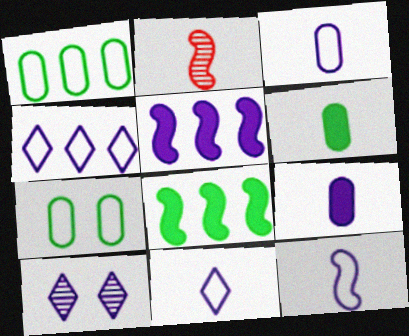[[2, 6, 11], 
[3, 5, 10], 
[3, 11, 12]]